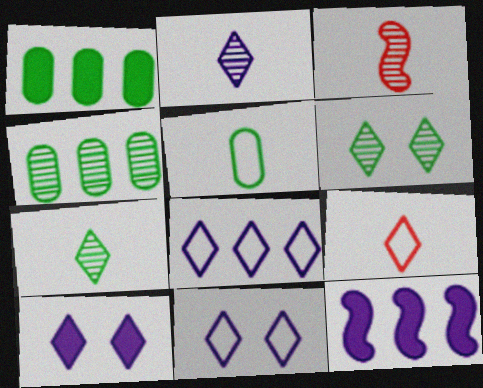[[1, 3, 11], 
[2, 8, 10]]